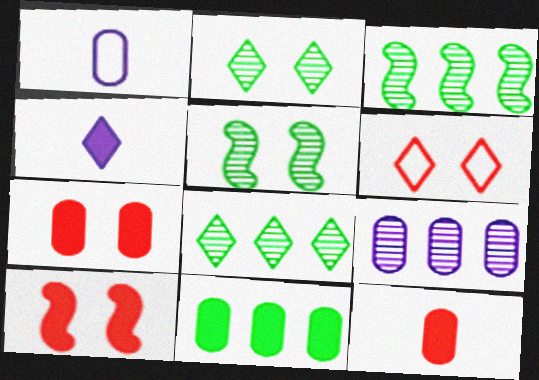[[1, 8, 10], 
[4, 6, 8], 
[4, 10, 11]]